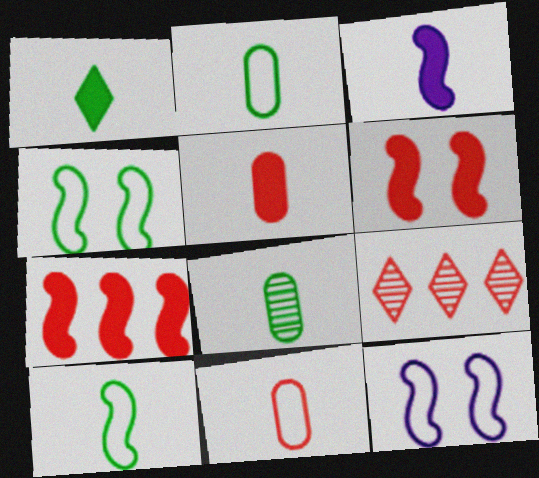[[1, 3, 5], 
[1, 8, 10], 
[6, 9, 11]]